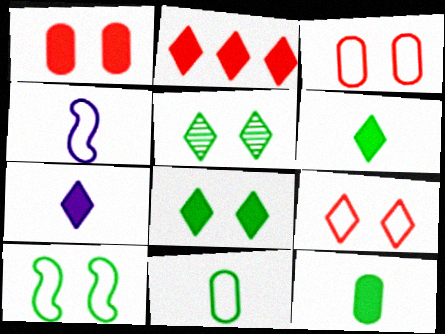[[2, 7, 8]]